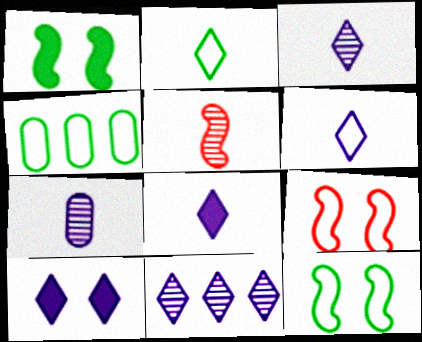[[2, 4, 12], 
[3, 6, 8], 
[4, 5, 10], 
[4, 6, 9], 
[6, 10, 11]]